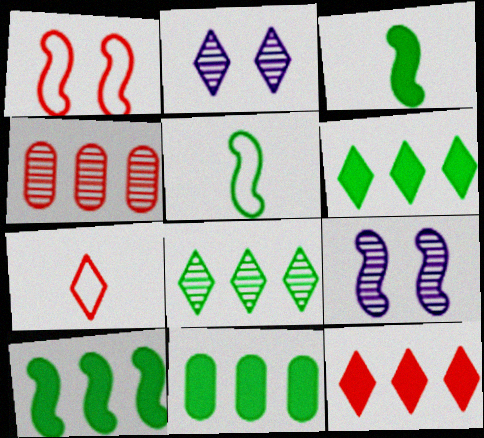[[2, 6, 7], 
[6, 10, 11], 
[7, 9, 11]]